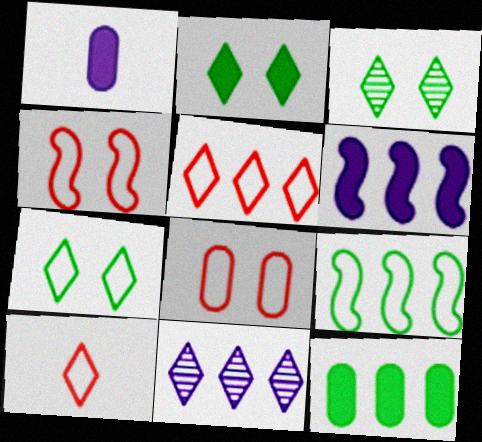[[2, 3, 7], 
[2, 10, 11]]